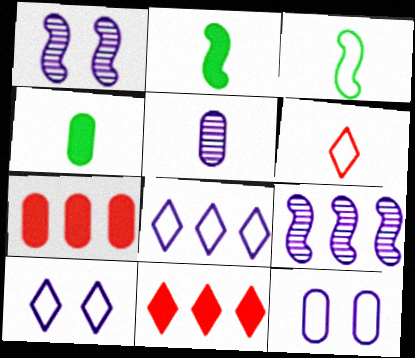[[2, 5, 6]]